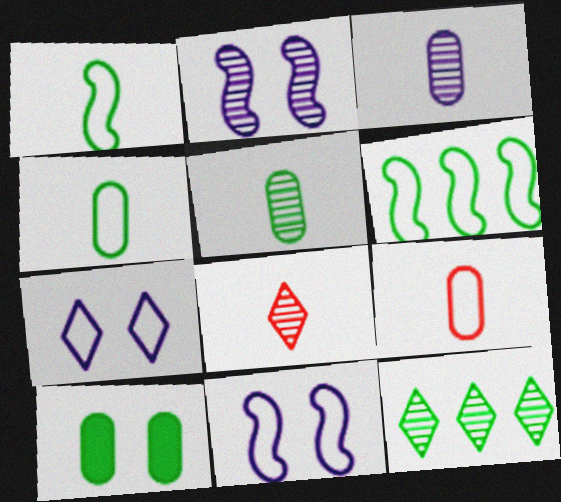[[1, 10, 12], 
[6, 7, 9]]